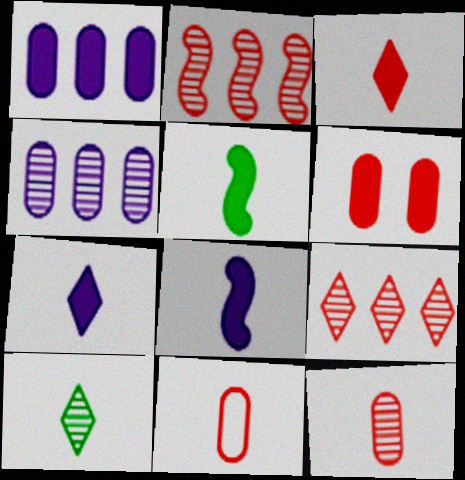[[8, 10, 11]]